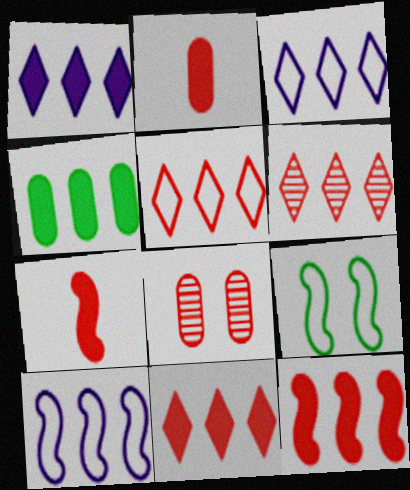[[1, 4, 12], 
[4, 6, 10], 
[5, 6, 11], 
[5, 7, 8]]